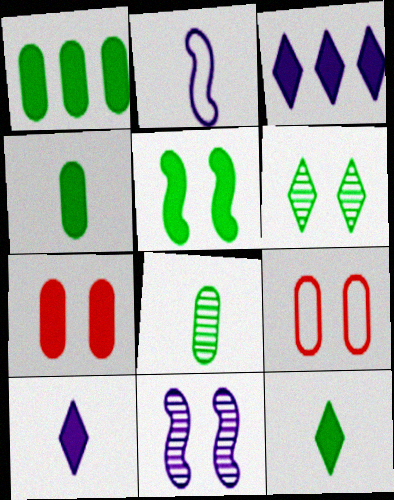[[1, 5, 12]]